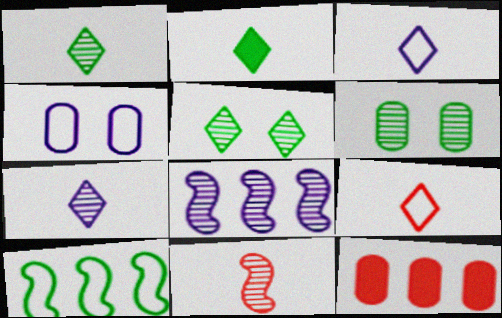[[2, 6, 10], 
[2, 7, 9], 
[4, 9, 10]]